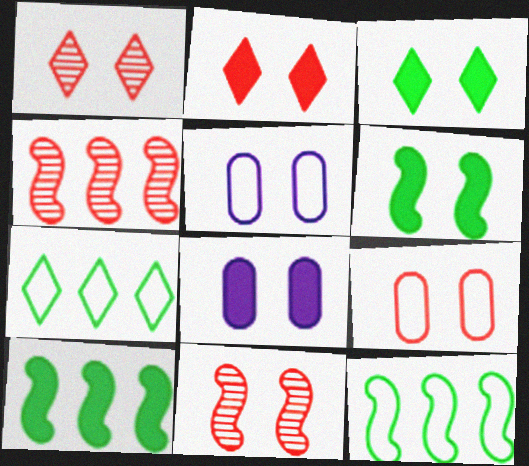[[1, 5, 6], 
[2, 6, 8], 
[2, 9, 11], 
[3, 5, 11]]